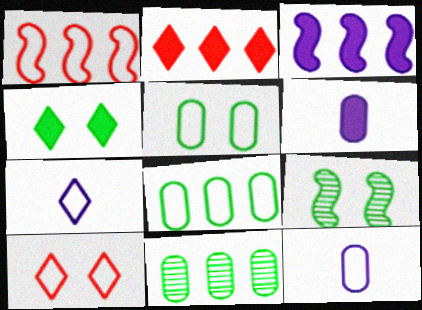[[1, 5, 7], 
[2, 9, 12], 
[4, 5, 9]]